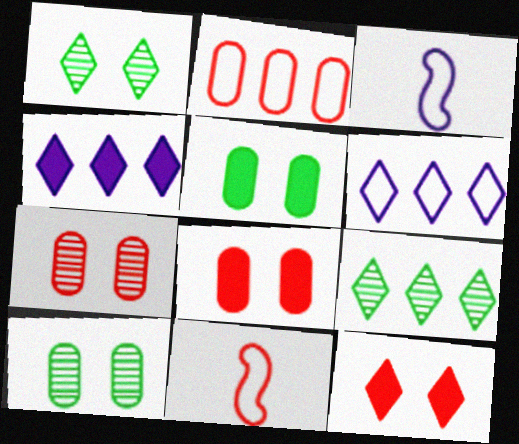[[3, 8, 9], 
[4, 10, 11]]